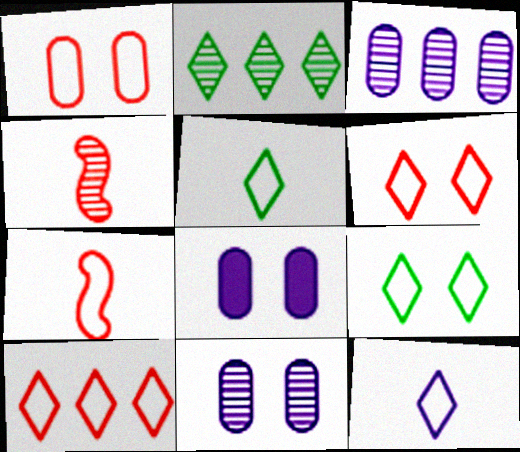[[1, 7, 10], 
[2, 4, 11], 
[2, 7, 8], 
[9, 10, 12]]